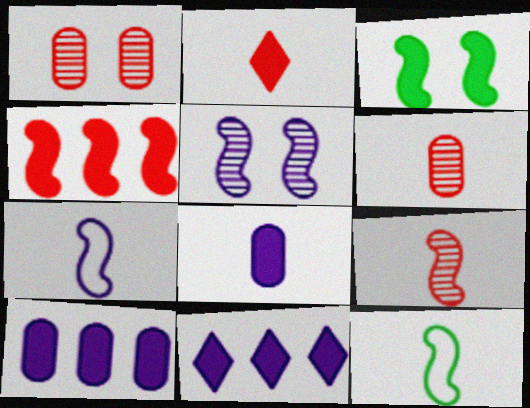[[1, 11, 12], 
[2, 3, 10], 
[4, 5, 12]]